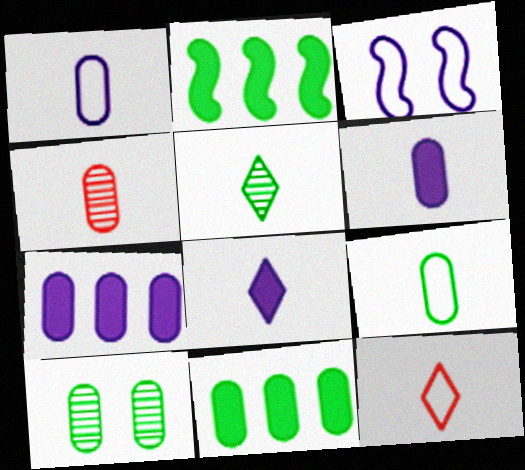[[4, 6, 9], 
[5, 8, 12], 
[9, 10, 11]]